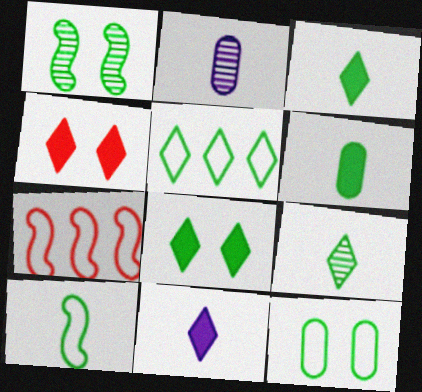[[1, 5, 6], 
[1, 8, 12], 
[2, 7, 8], 
[5, 8, 9], 
[5, 10, 12], 
[6, 9, 10]]